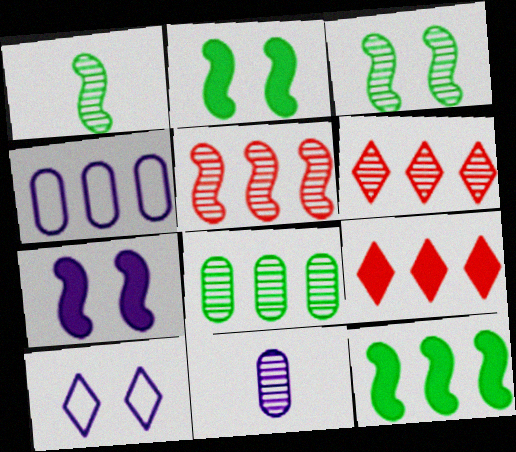[[3, 6, 11], 
[4, 6, 12]]